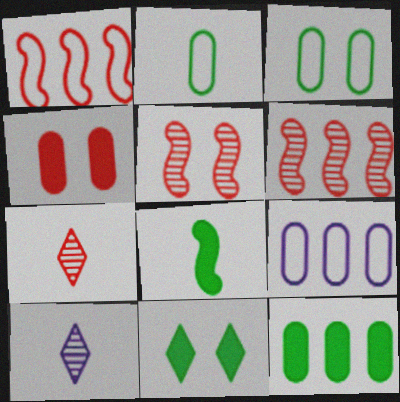[[1, 4, 7], 
[8, 11, 12]]